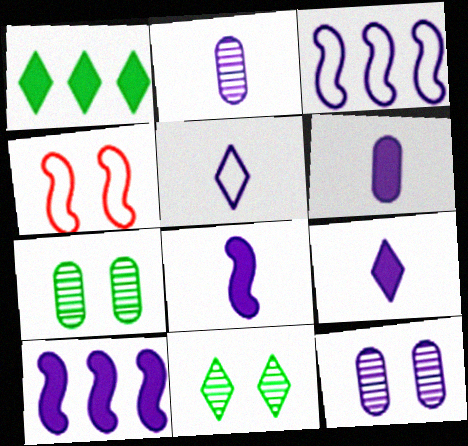[[1, 2, 4], 
[2, 5, 8], 
[3, 9, 12], 
[5, 10, 12], 
[6, 8, 9]]